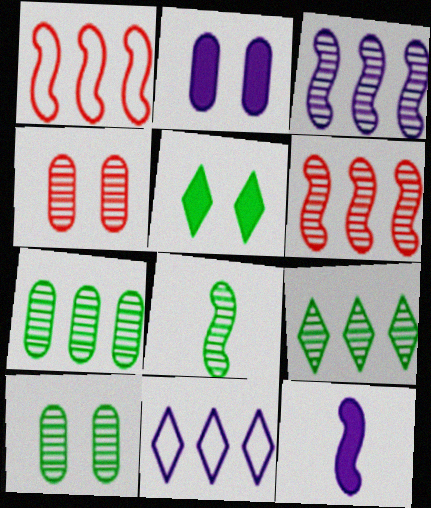[[8, 9, 10]]